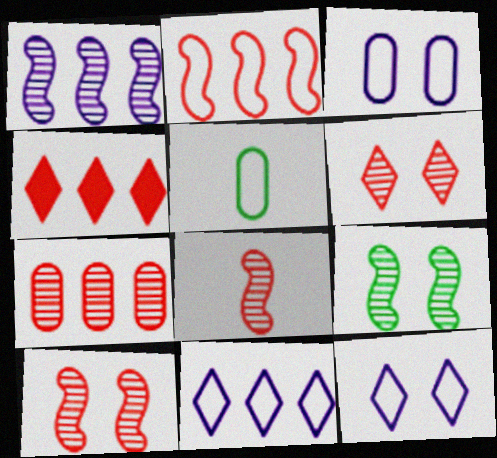[[1, 8, 9], 
[2, 4, 7], 
[2, 5, 12], 
[6, 7, 8]]